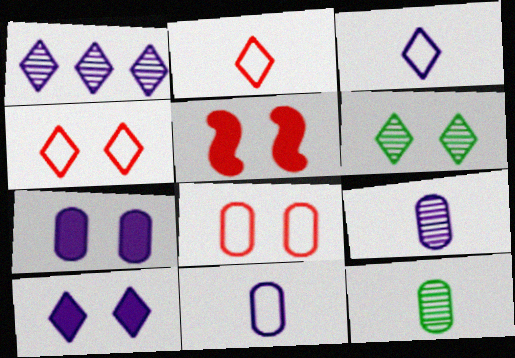[[1, 3, 10], 
[4, 6, 10]]